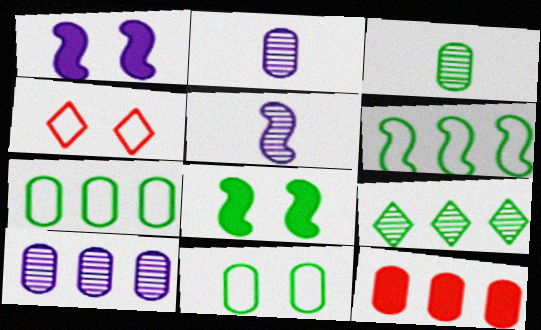[[2, 11, 12], 
[7, 10, 12]]